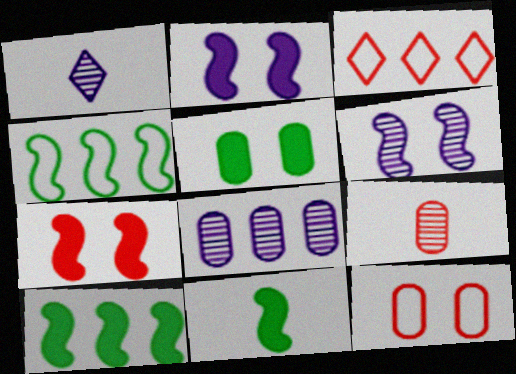[[1, 6, 8], 
[1, 10, 12], 
[3, 7, 9], 
[3, 8, 10]]